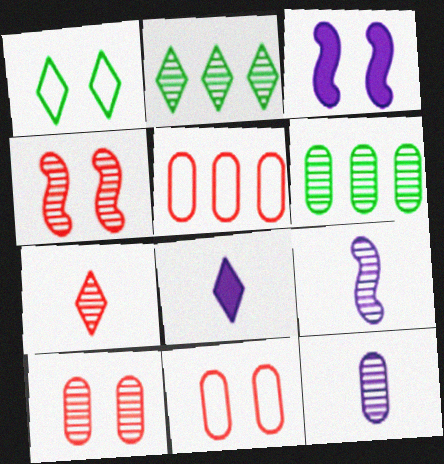[[1, 3, 10], 
[2, 4, 12], 
[2, 9, 10], 
[6, 10, 12]]